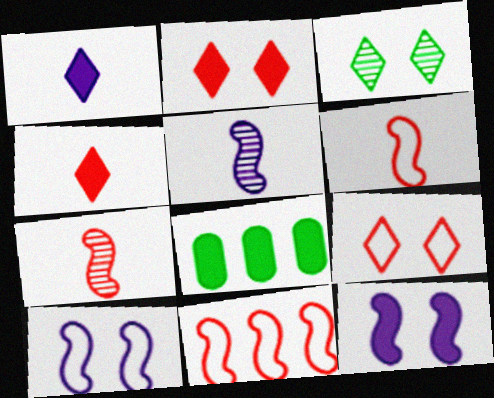[[4, 8, 12], 
[5, 8, 9]]